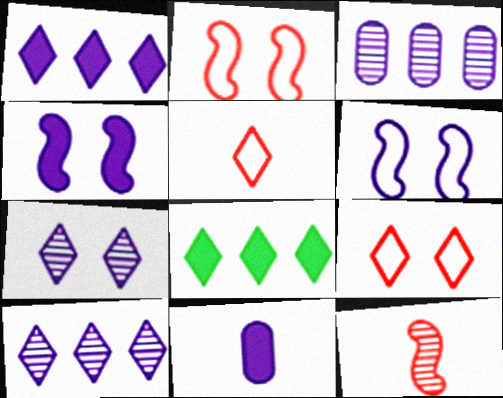[[1, 4, 11], 
[5, 7, 8], 
[6, 10, 11]]